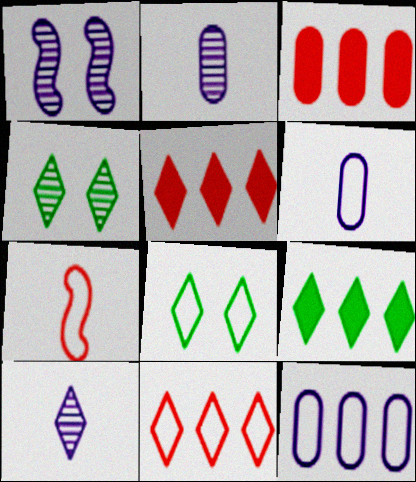[[5, 8, 10], 
[7, 8, 12]]